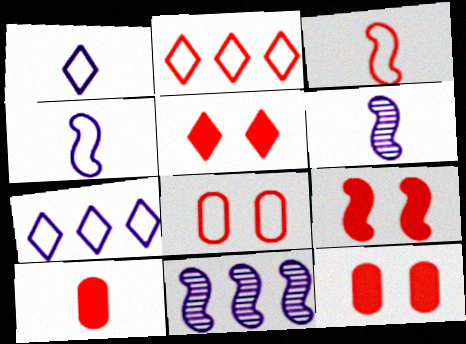[[2, 3, 8], 
[5, 9, 12]]